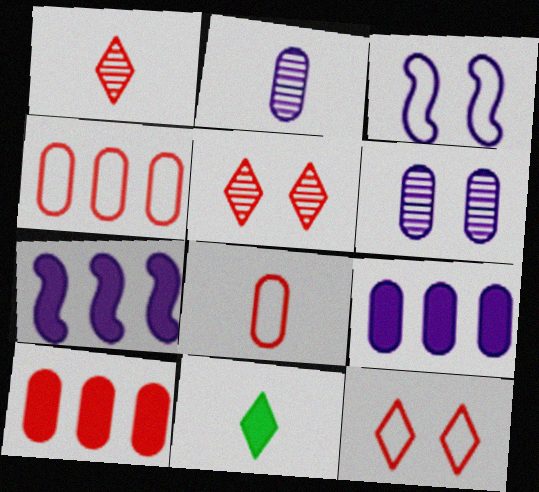[]